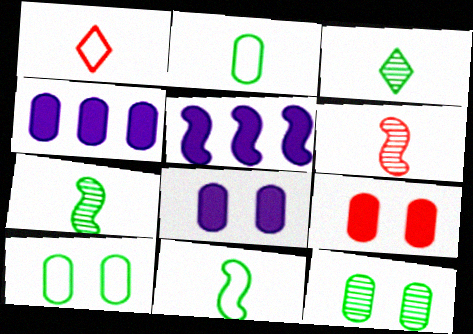[[1, 5, 12]]